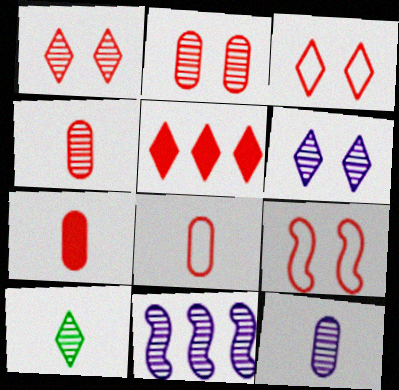[[2, 10, 11], 
[4, 5, 9], 
[4, 7, 8], 
[6, 11, 12]]